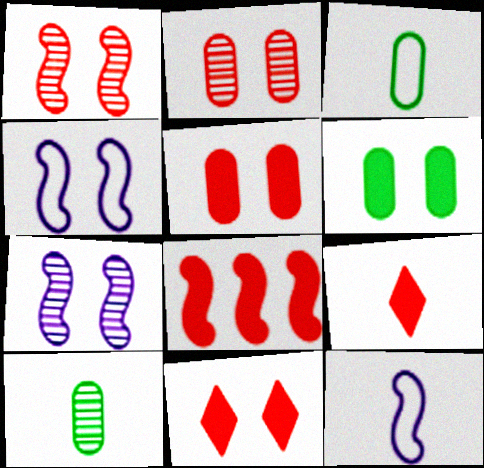[[5, 8, 9], 
[9, 10, 12]]